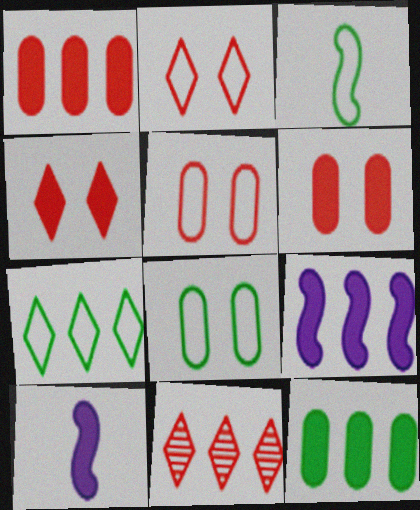[[3, 7, 8], 
[4, 10, 12], 
[8, 10, 11]]